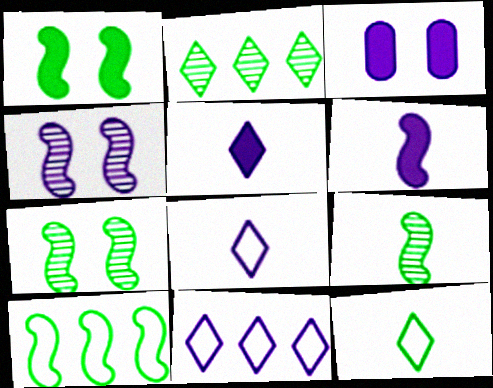[[1, 9, 10]]